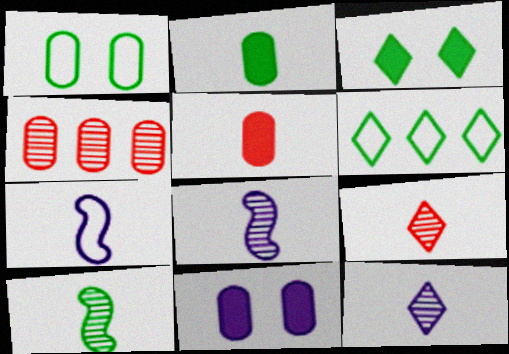[[2, 7, 9], 
[3, 4, 7]]